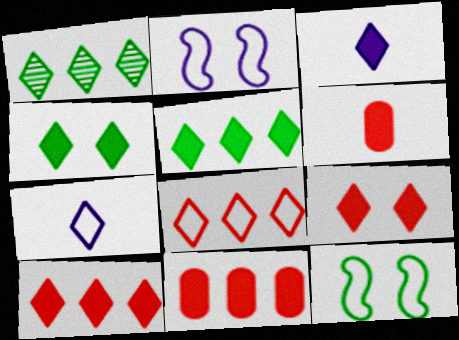[[1, 2, 6], 
[1, 7, 9], 
[3, 4, 10], 
[3, 5, 9]]